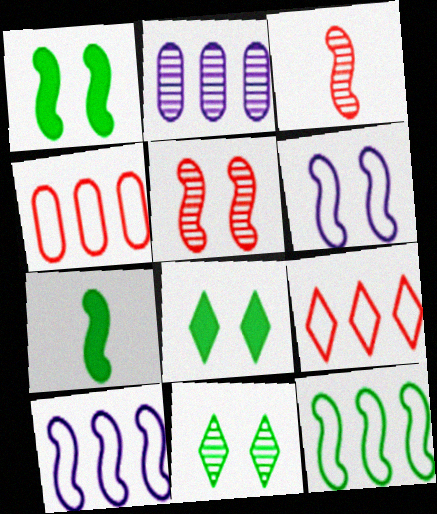[[1, 3, 10], 
[1, 5, 6], 
[2, 3, 11], 
[5, 7, 10]]